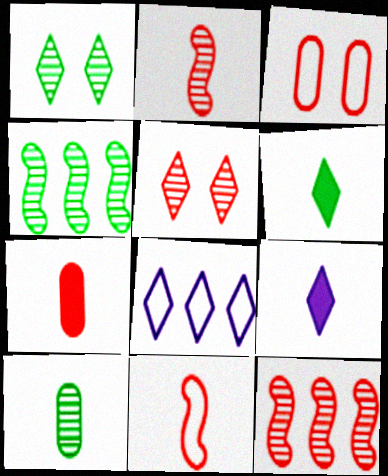[[1, 4, 10], 
[3, 4, 9], 
[5, 6, 8], 
[9, 10, 11]]